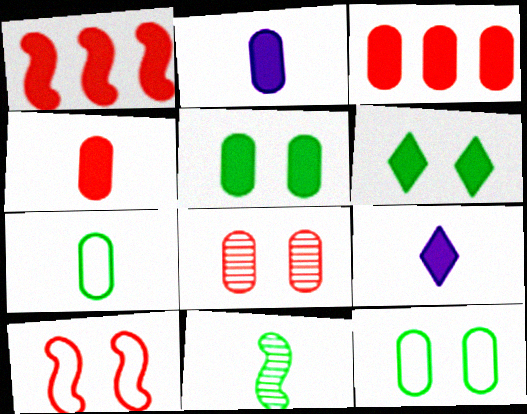[[1, 2, 6], 
[1, 5, 9], 
[2, 3, 5]]